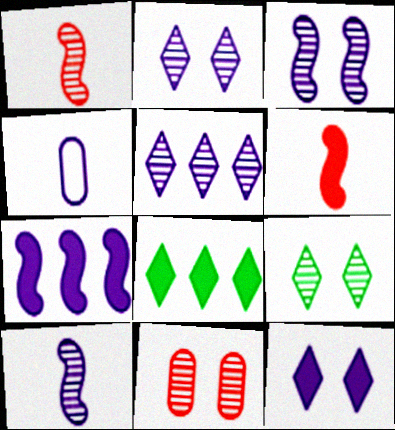[[2, 4, 7], 
[3, 9, 11]]